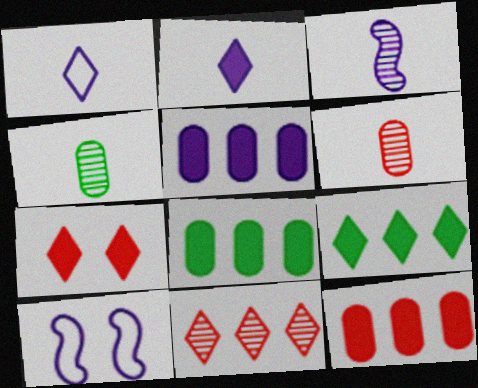[[2, 7, 9], 
[5, 8, 12], 
[6, 9, 10]]